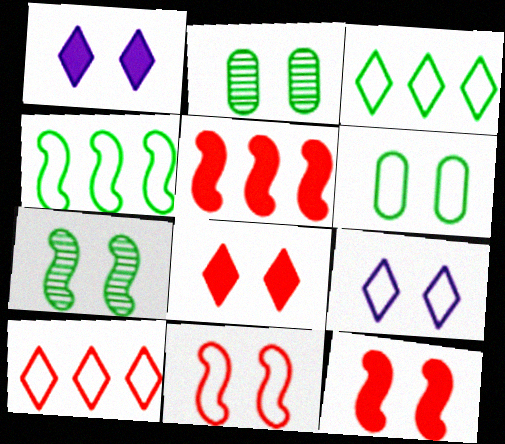[[1, 2, 11], 
[2, 9, 12], 
[6, 9, 11]]